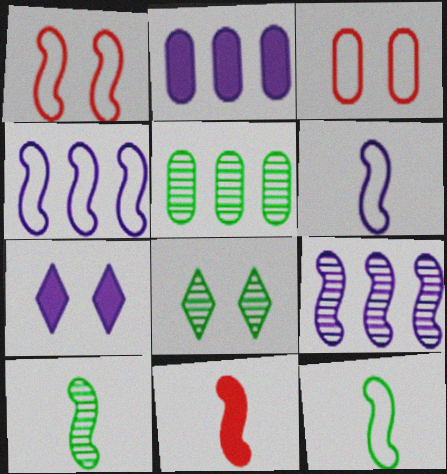[[1, 4, 12], 
[5, 8, 10], 
[6, 10, 11]]